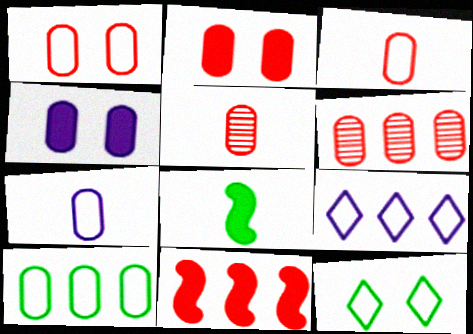[[1, 7, 10], 
[2, 3, 6], 
[4, 5, 10]]